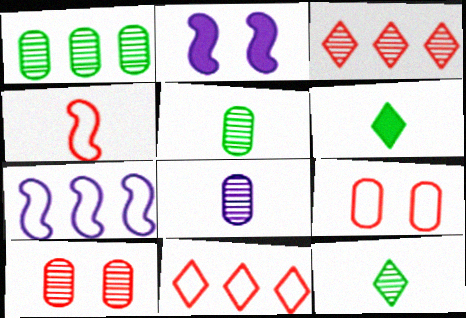[[1, 8, 10], 
[2, 5, 11], 
[4, 6, 8], 
[4, 9, 11], 
[6, 7, 10]]